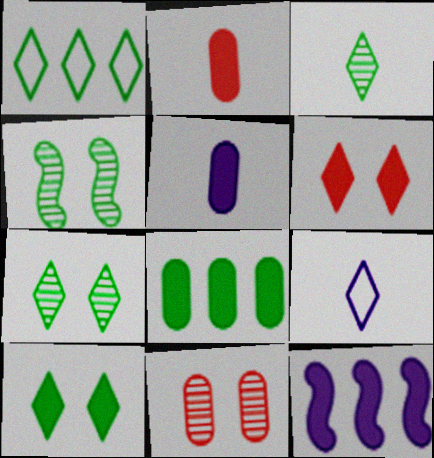[[1, 3, 10], 
[2, 10, 12]]